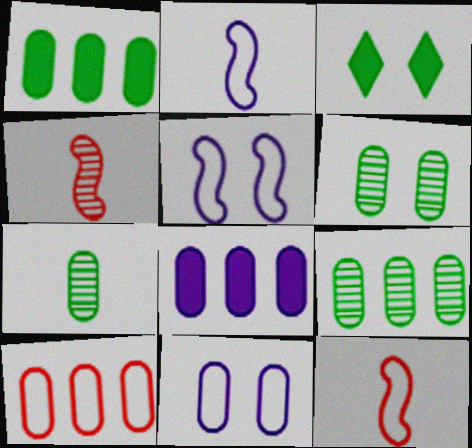[[6, 7, 9], 
[8, 9, 10]]